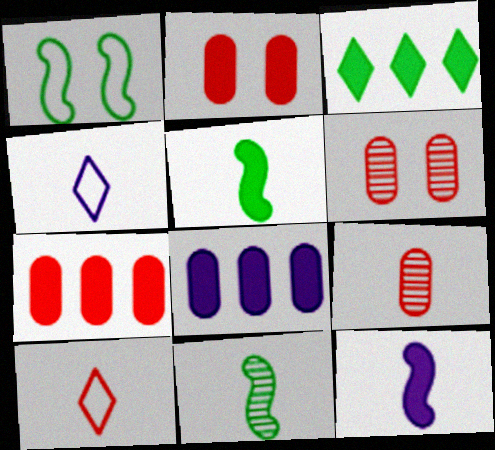[[2, 3, 12], 
[4, 5, 9]]